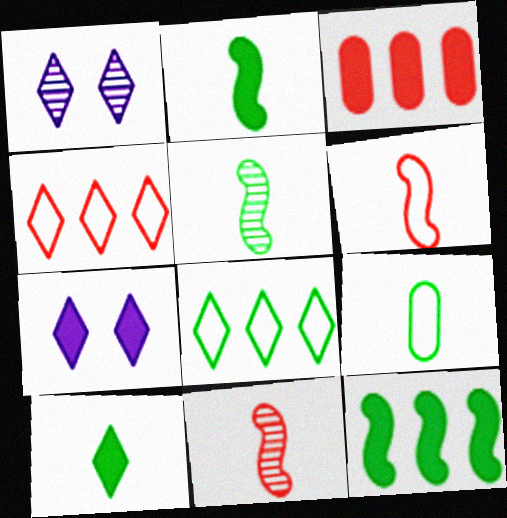[[1, 4, 10], 
[2, 3, 7], 
[5, 9, 10]]